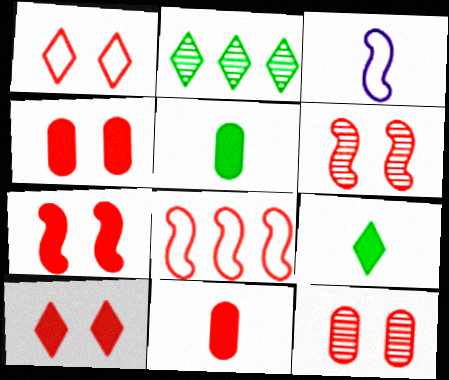[[1, 4, 6], 
[1, 7, 12], 
[2, 3, 4], 
[4, 7, 10]]